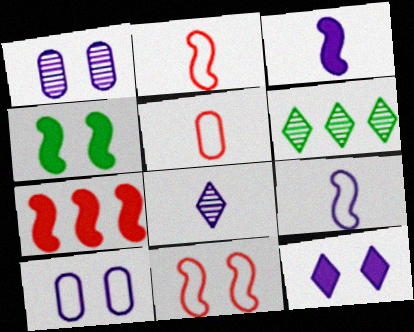[[3, 4, 7]]